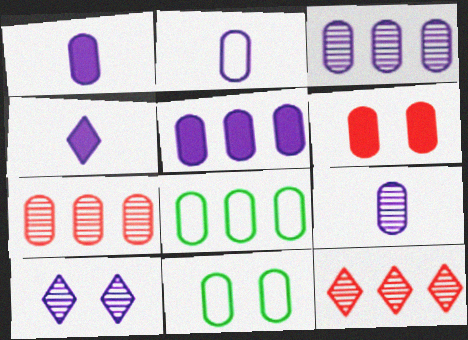[[1, 2, 9], 
[1, 7, 11], 
[5, 7, 8], 
[6, 8, 9]]